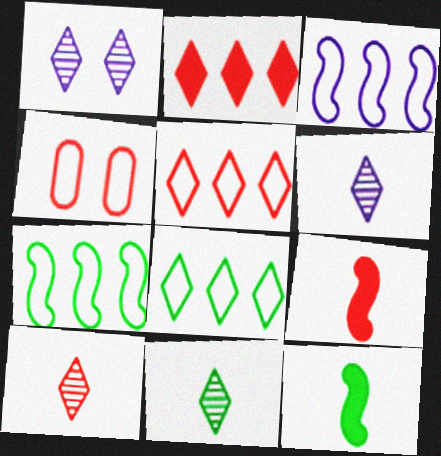[[6, 10, 11]]